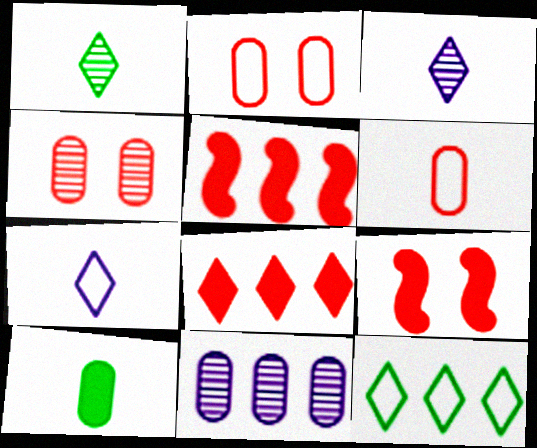[[2, 10, 11], 
[5, 11, 12]]